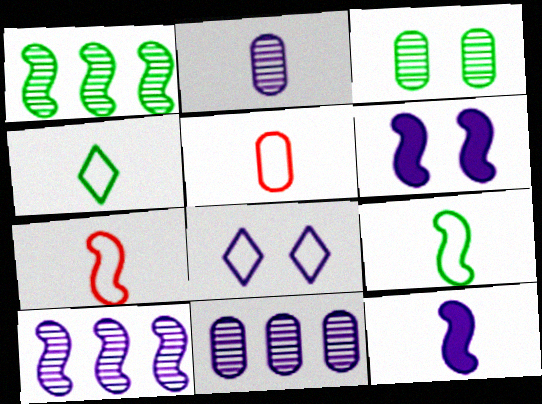[[1, 6, 7], 
[8, 11, 12]]